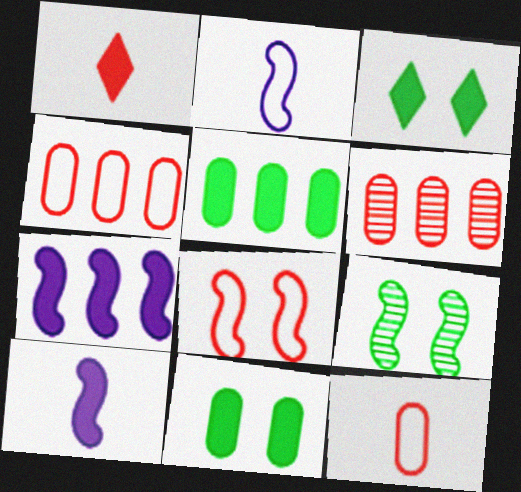[[1, 6, 8], 
[1, 7, 11], 
[2, 3, 6]]